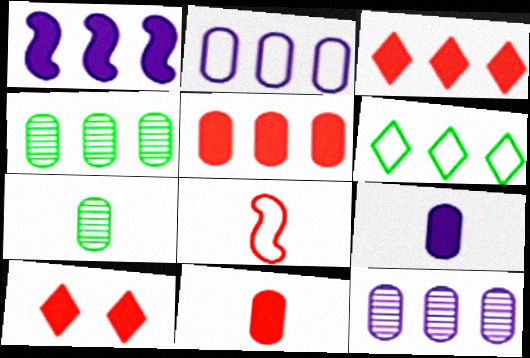[[2, 4, 5]]